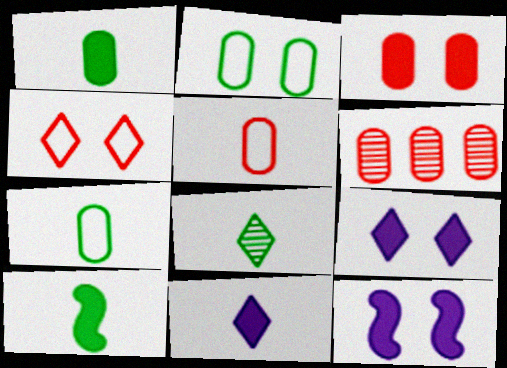[[3, 5, 6], 
[7, 8, 10]]